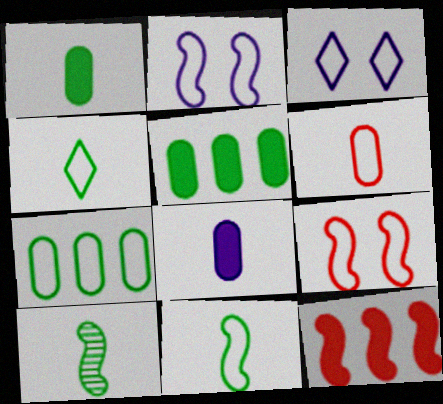[[1, 4, 10], 
[2, 10, 12]]